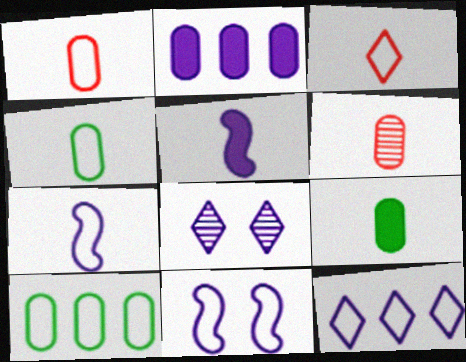[[2, 7, 8], 
[3, 4, 7], 
[3, 10, 11]]